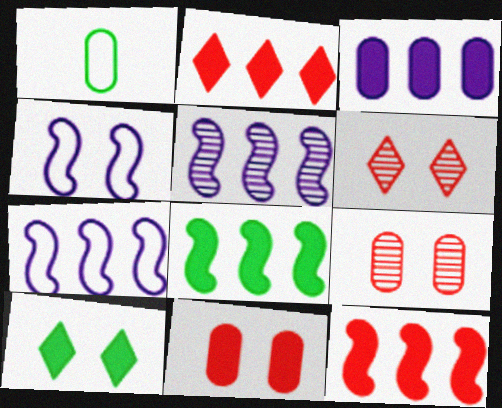[[1, 3, 9], 
[2, 3, 8], 
[4, 9, 10]]